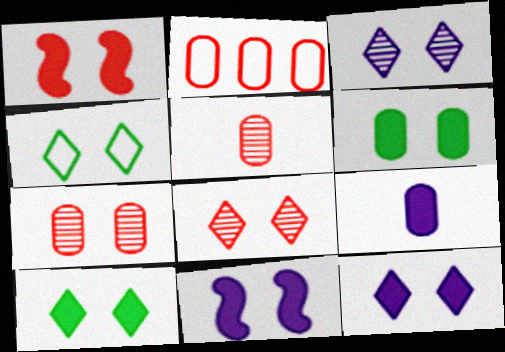[[1, 6, 12], 
[4, 7, 11], 
[4, 8, 12]]